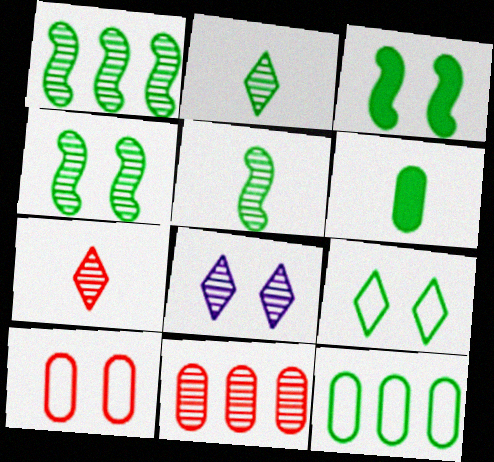[[1, 4, 5], 
[1, 6, 9], 
[2, 3, 12], 
[3, 8, 10], 
[5, 8, 11]]